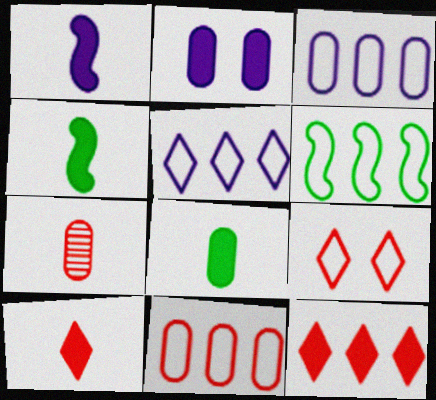[[1, 8, 10], 
[2, 4, 12], 
[5, 6, 11]]